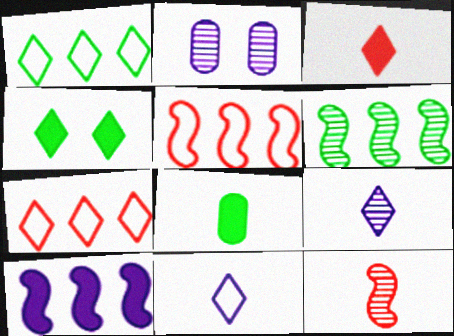[[2, 10, 11], 
[4, 7, 9], 
[5, 6, 10], 
[8, 11, 12]]